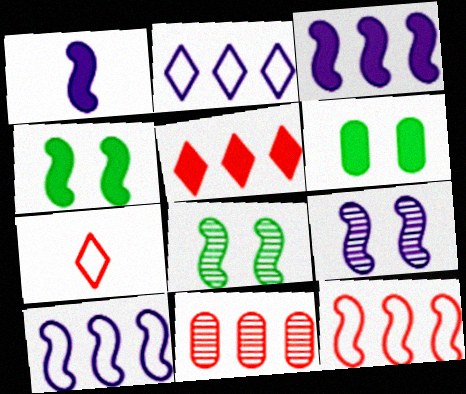[[1, 5, 6], 
[1, 8, 12], 
[1, 9, 10], 
[5, 11, 12]]